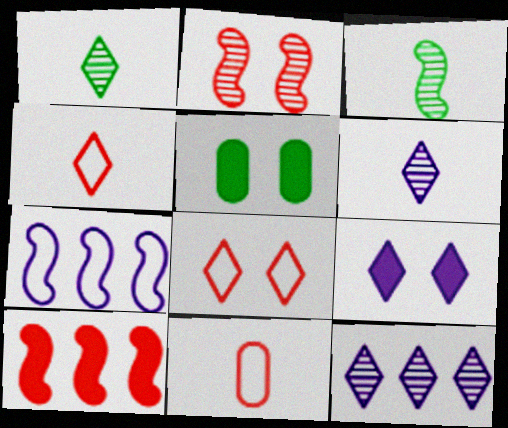[]